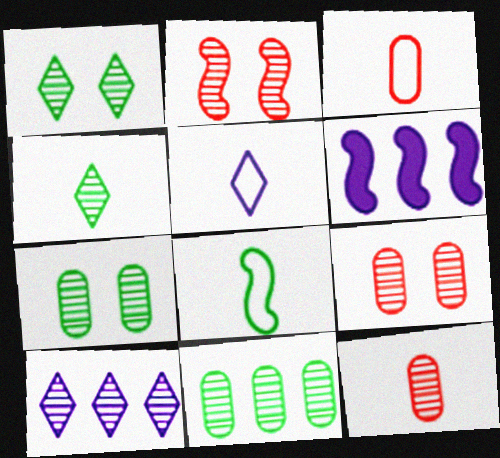[[1, 3, 6], 
[2, 6, 8], 
[3, 5, 8]]